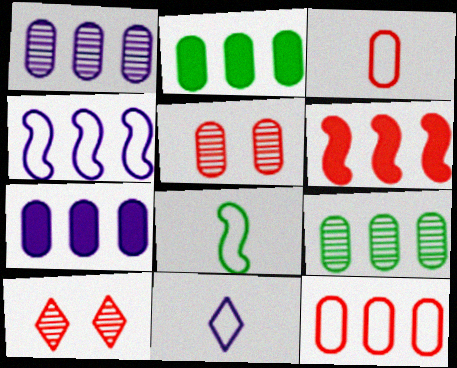[[1, 2, 12], 
[3, 6, 10], 
[3, 8, 11], 
[7, 8, 10], 
[7, 9, 12]]